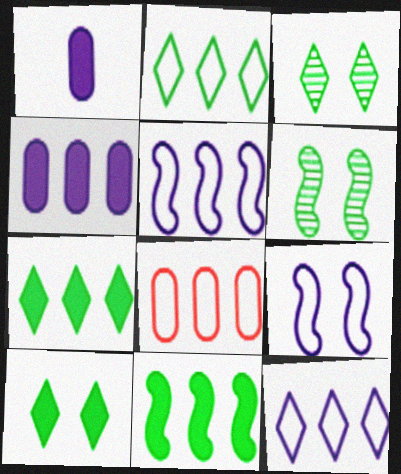[[2, 5, 8]]